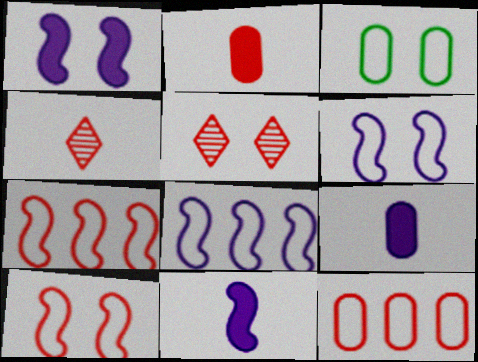[[1, 3, 5], 
[2, 5, 7]]